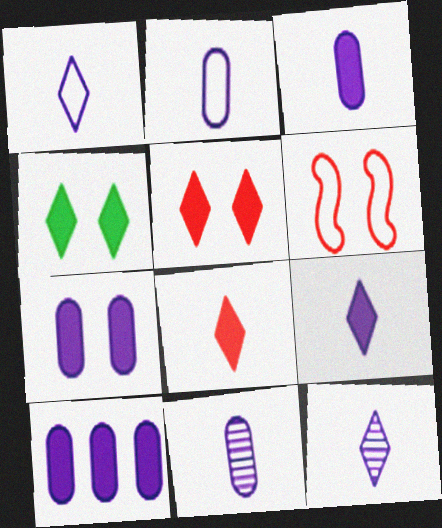[[1, 9, 12], 
[2, 3, 11], 
[3, 7, 10]]